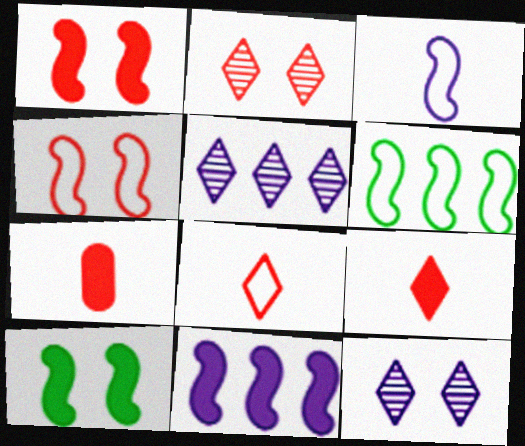[[3, 4, 6], 
[6, 7, 12]]